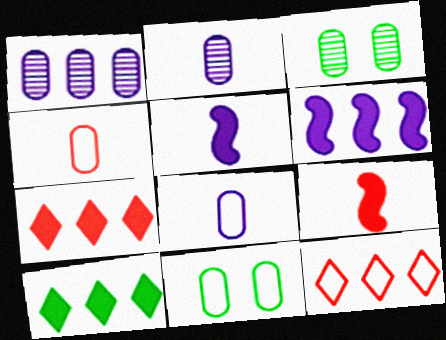[[3, 5, 12]]